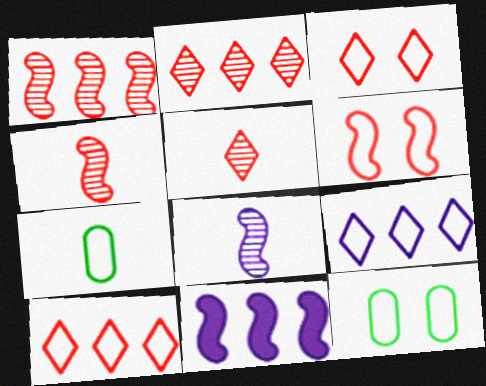[[5, 11, 12], 
[6, 7, 9]]